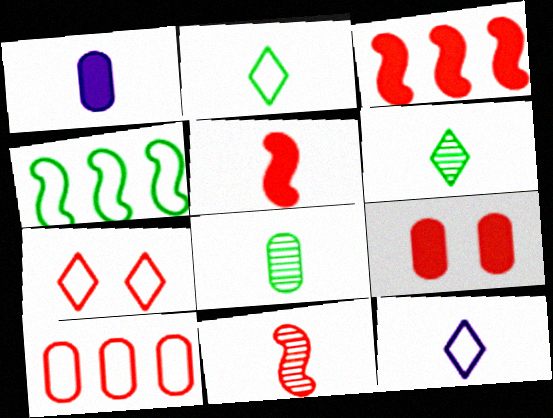[[1, 2, 11], 
[5, 8, 12]]